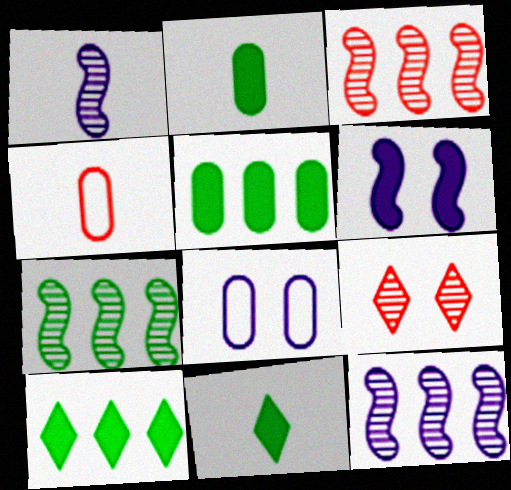[[1, 4, 11], 
[3, 7, 12], 
[3, 8, 11]]